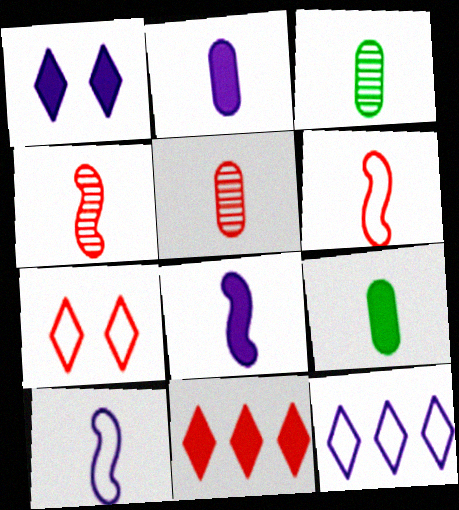[]